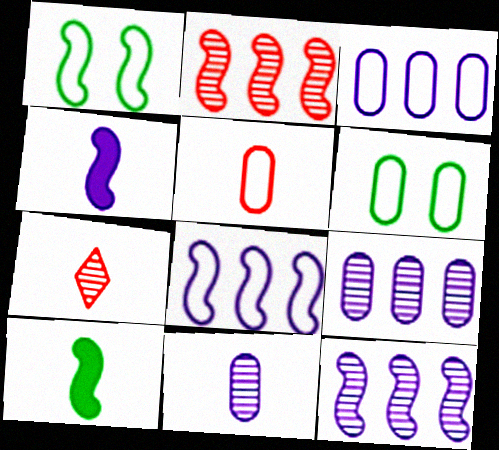[[1, 2, 4], 
[3, 5, 6]]